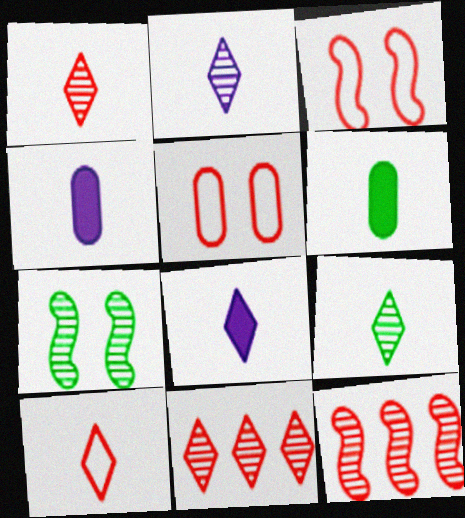[[1, 2, 9], 
[8, 9, 10]]